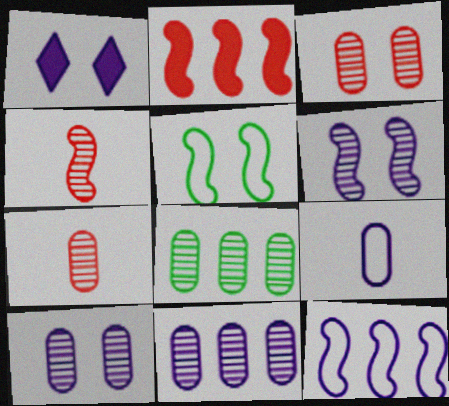[[1, 3, 5], 
[7, 8, 10]]